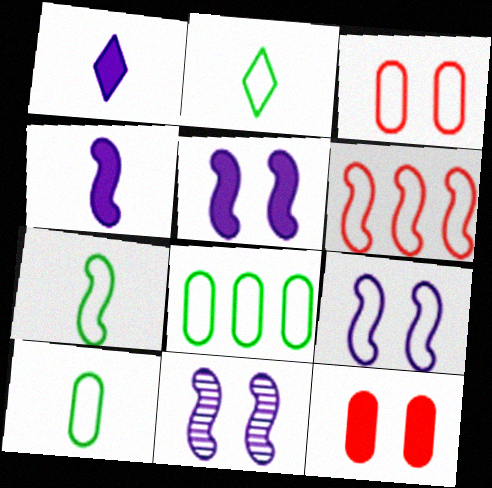[[2, 7, 10], 
[5, 9, 11], 
[6, 7, 9]]